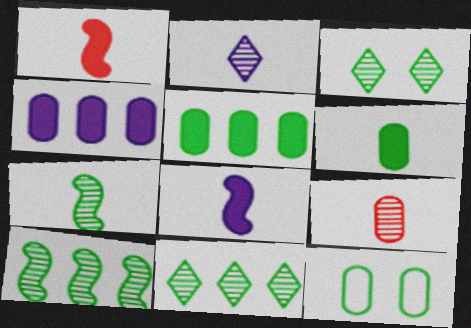[[2, 7, 9], 
[4, 9, 12]]